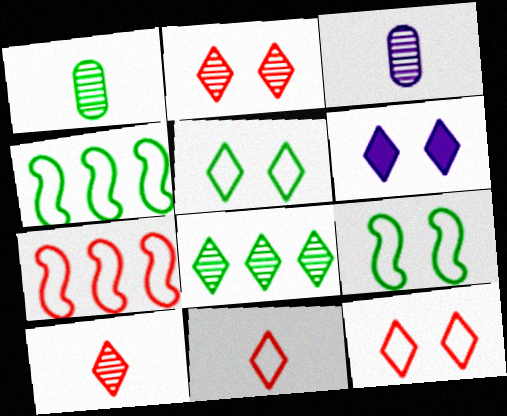[[1, 6, 7], 
[2, 5, 6], 
[6, 8, 11]]